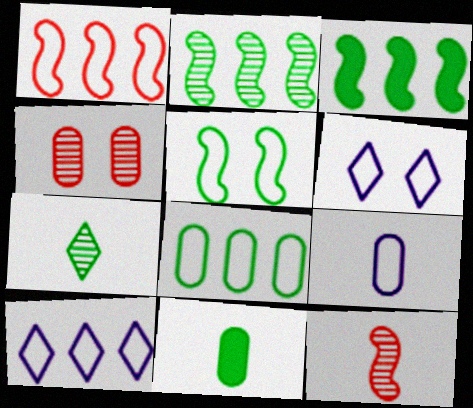[[1, 8, 10]]